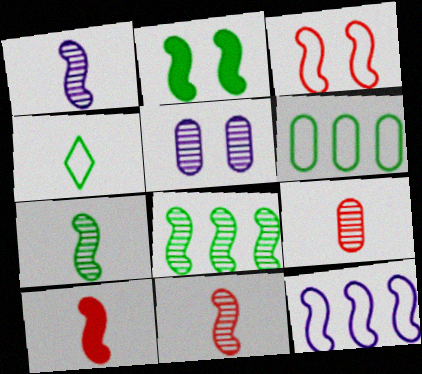[[1, 7, 11], 
[2, 11, 12]]